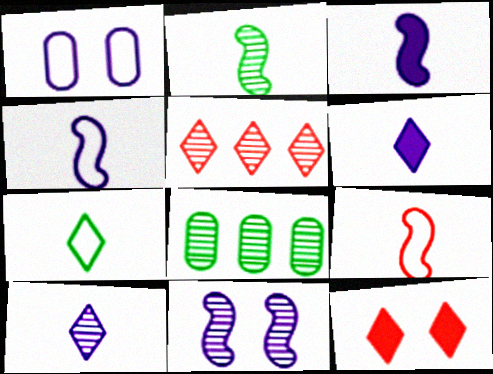[[2, 3, 9], 
[4, 8, 12]]